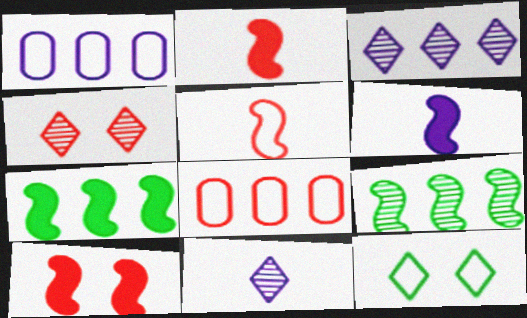[[1, 5, 12], 
[2, 4, 8], 
[3, 7, 8], 
[6, 7, 10]]